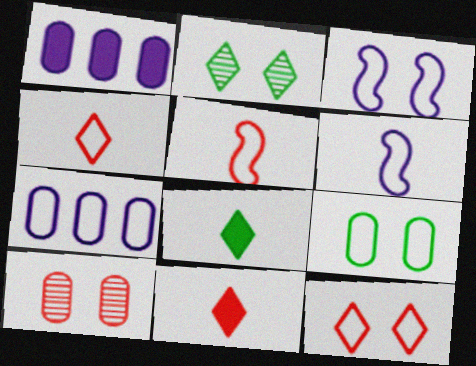[[1, 2, 5], 
[3, 9, 12]]